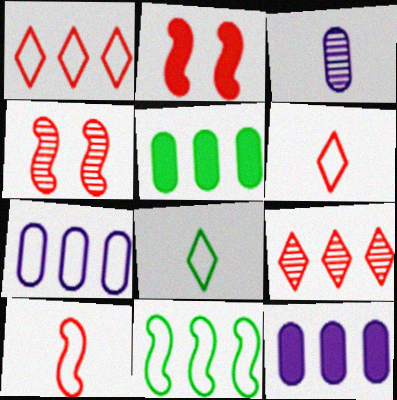[[1, 7, 11], 
[4, 8, 12], 
[9, 11, 12]]